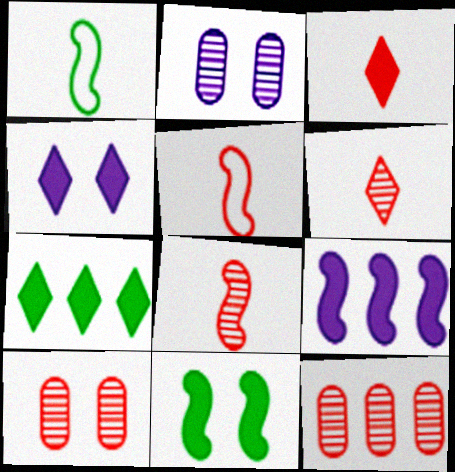[[1, 4, 12], 
[2, 5, 7], 
[3, 4, 7]]